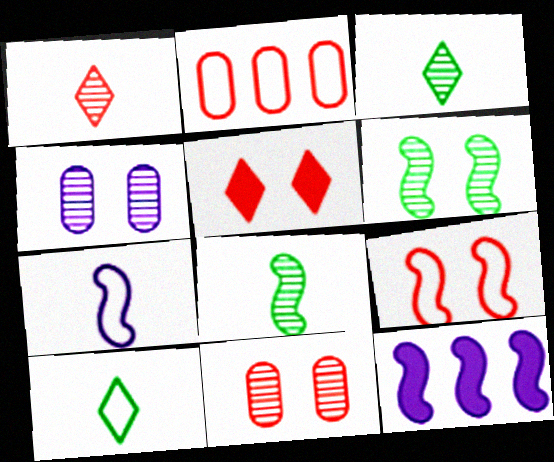[[5, 9, 11], 
[8, 9, 12], 
[10, 11, 12]]